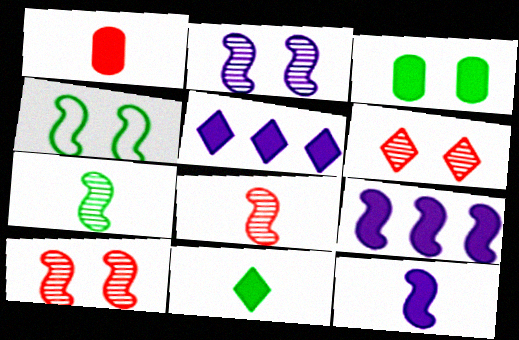[[1, 11, 12], 
[4, 8, 9]]